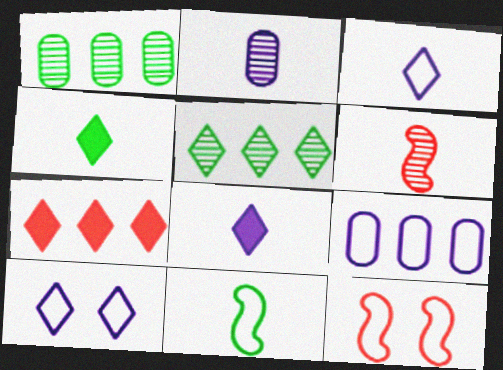[[1, 8, 12]]